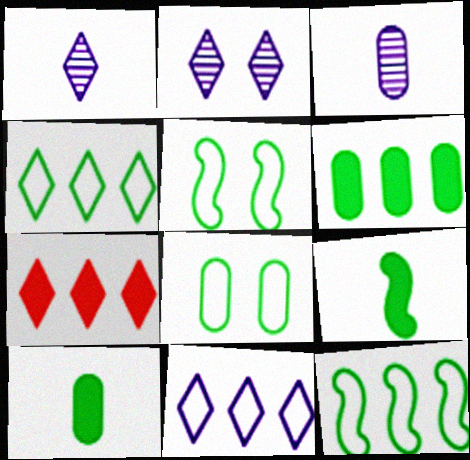[[3, 5, 7]]